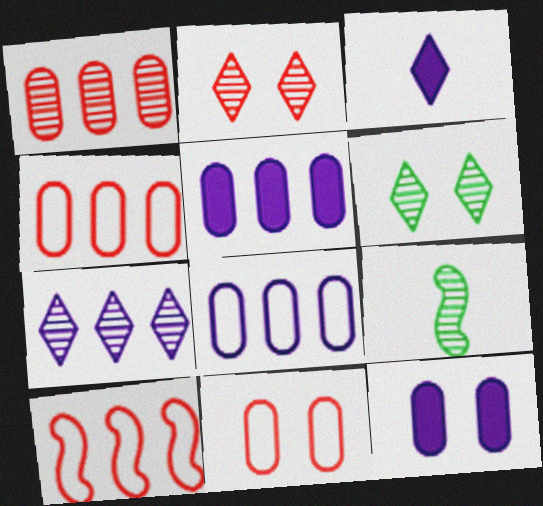[]